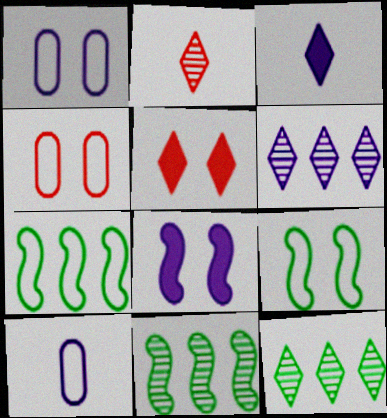[[3, 4, 11], 
[5, 10, 11], 
[6, 8, 10]]